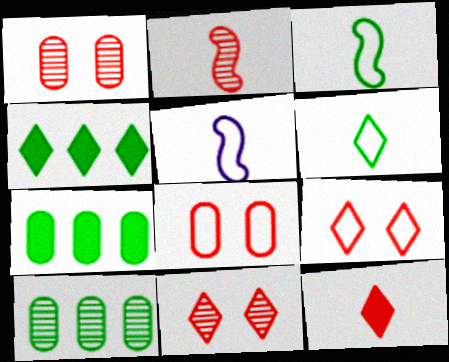[[1, 4, 5], 
[5, 7, 11]]